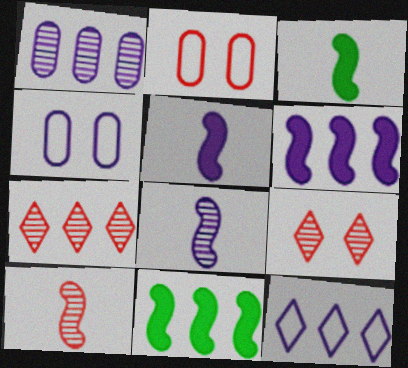[[1, 6, 12], 
[3, 4, 7]]